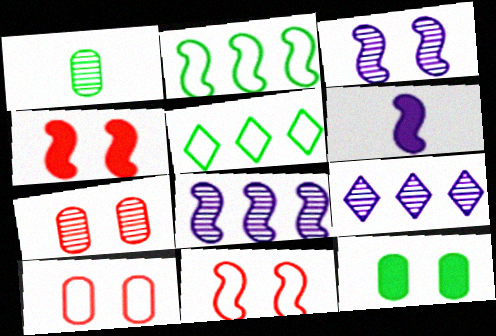[[5, 6, 7]]